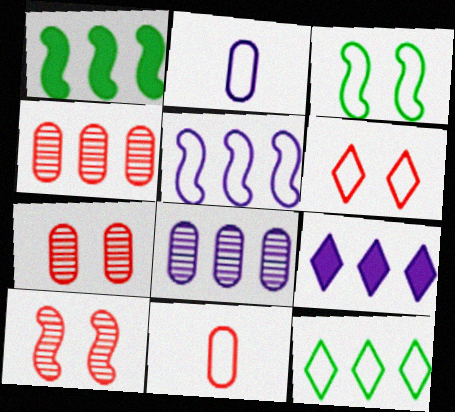[[5, 8, 9]]